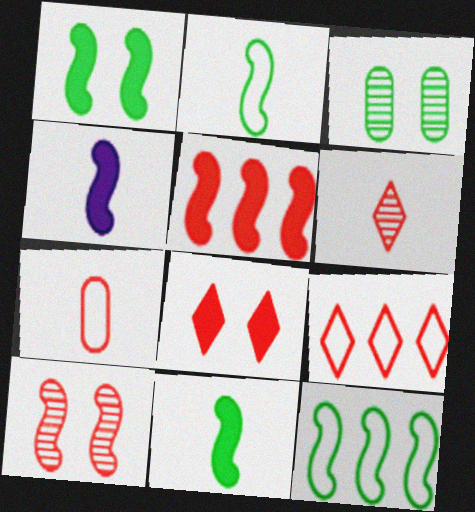[[1, 4, 5], 
[3, 4, 9], 
[4, 10, 12], 
[6, 8, 9]]